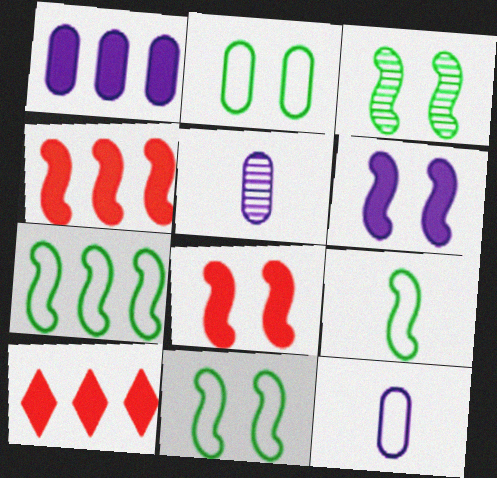[[3, 10, 12], 
[5, 10, 11], 
[7, 9, 11]]